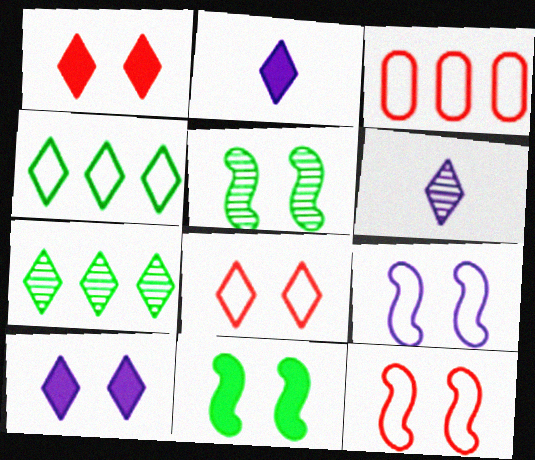[[1, 4, 6], 
[2, 3, 5], 
[2, 7, 8], 
[3, 6, 11]]